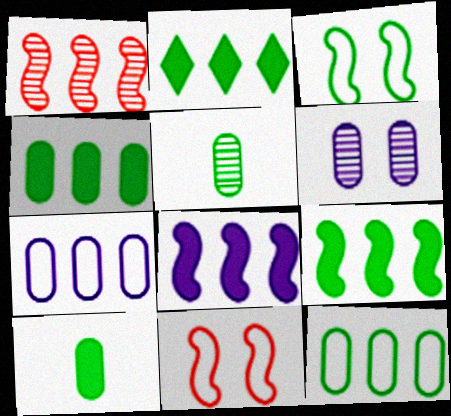[[1, 2, 7], 
[2, 3, 5], 
[2, 4, 9]]